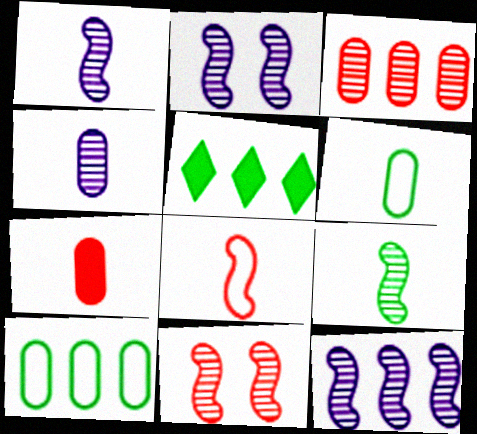[[1, 2, 12], 
[4, 6, 7], 
[9, 11, 12]]